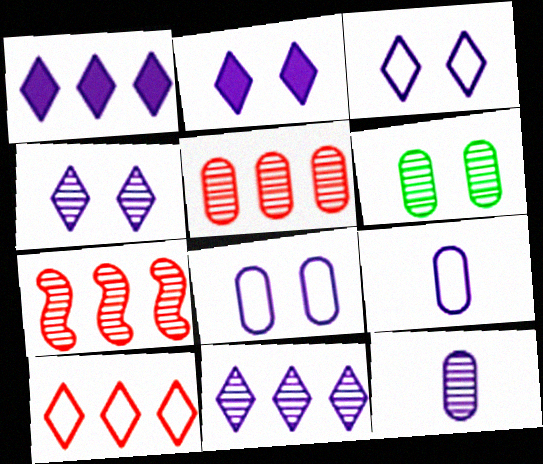[[2, 3, 4], 
[5, 6, 12]]